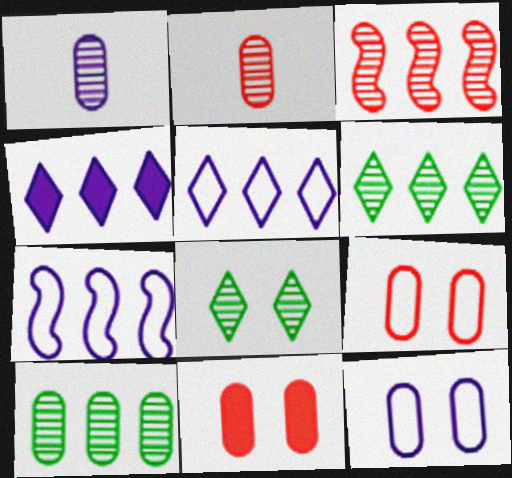[[1, 3, 8]]